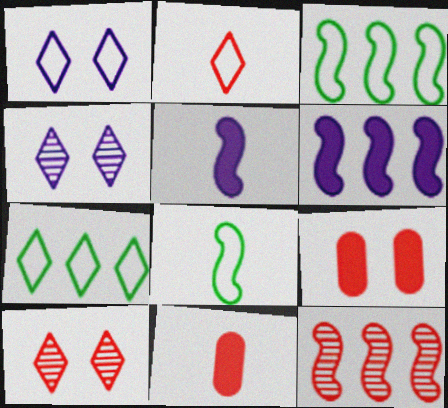[[1, 2, 7], 
[2, 9, 12], 
[3, 4, 11], 
[3, 6, 12]]